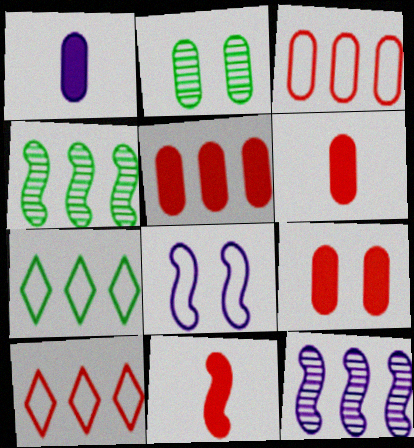[[1, 2, 3], 
[4, 8, 11], 
[5, 6, 9], 
[5, 7, 12]]